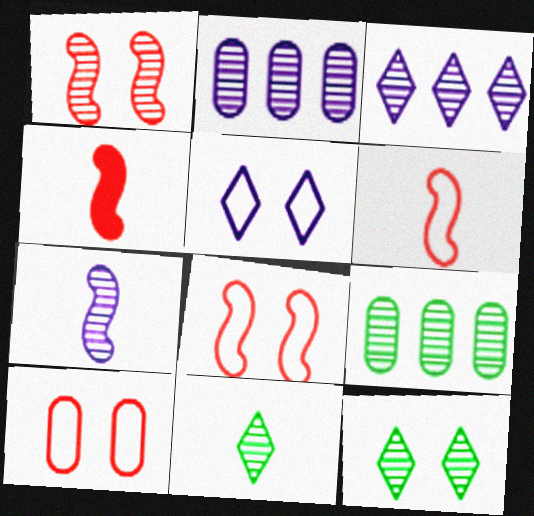[[1, 2, 11], 
[4, 5, 9]]